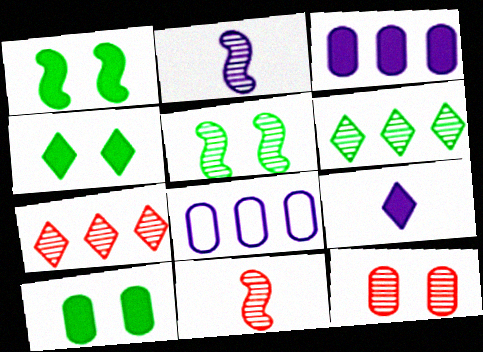[[1, 4, 10], 
[2, 6, 12], 
[4, 8, 11], 
[7, 11, 12]]